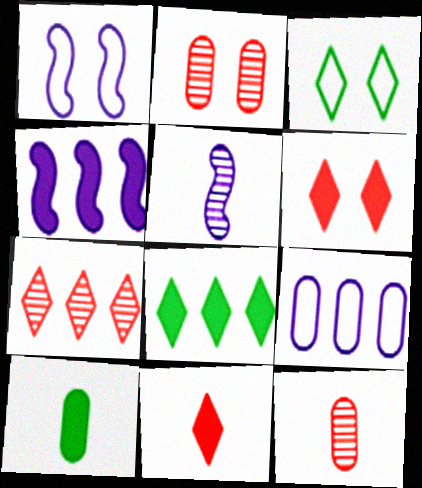[[1, 4, 5], 
[1, 7, 10], 
[1, 8, 12], 
[2, 9, 10], 
[3, 4, 12], 
[4, 6, 10]]